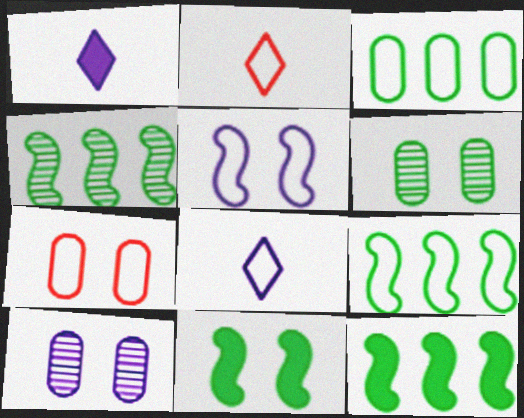[[1, 4, 7], 
[2, 3, 5], 
[2, 10, 12], 
[4, 9, 12], 
[7, 8, 9]]